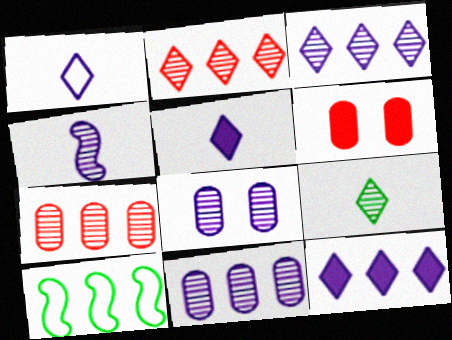[[3, 4, 8], 
[7, 10, 12]]